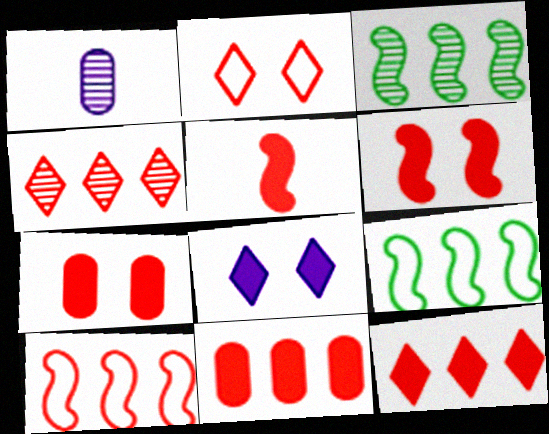[[4, 10, 11], 
[5, 7, 12]]